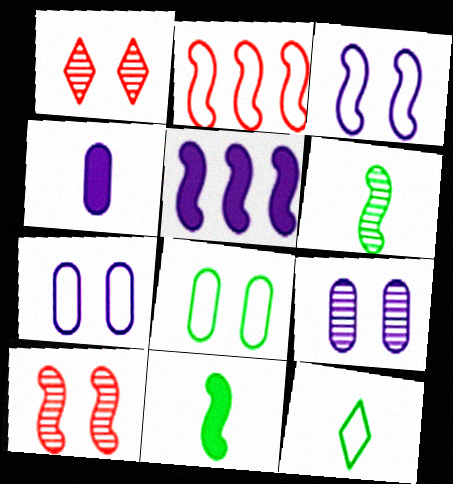[[2, 7, 12]]